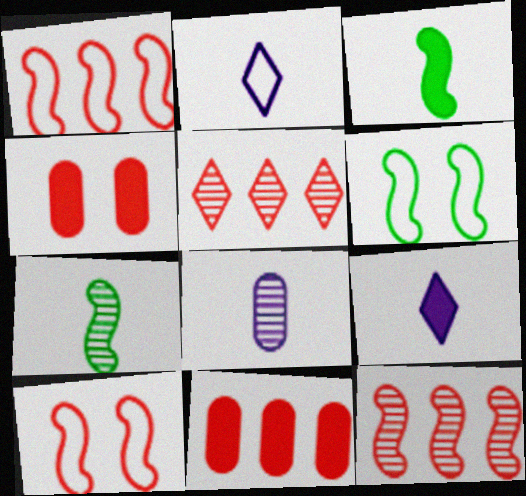[[1, 5, 11]]